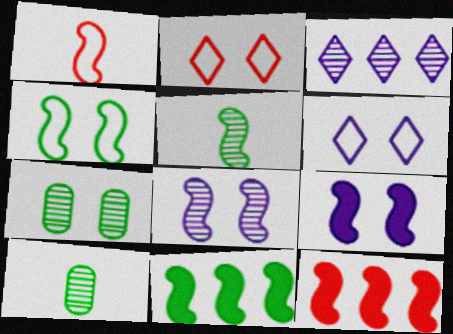[[1, 8, 11], 
[2, 7, 9], 
[4, 5, 11], 
[6, 10, 12]]